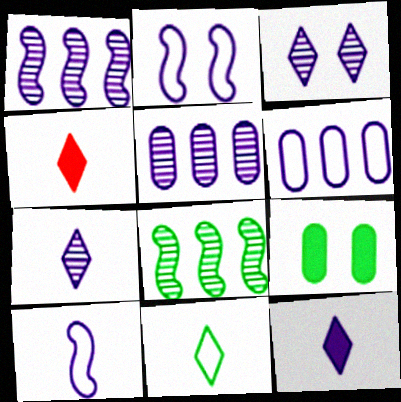[[2, 5, 12], 
[4, 7, 11], 
[8, 9, 11]]